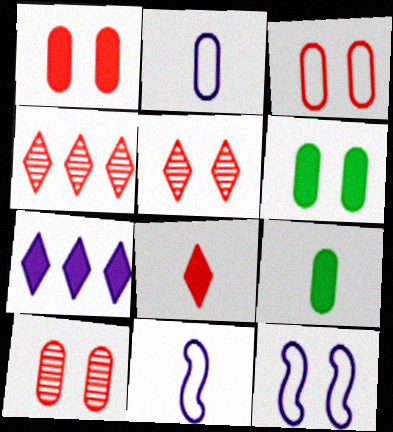[[1, 3, 10], 
[4, 6, 11], 
[4, 9, 12], 
[5, 6, 12]]